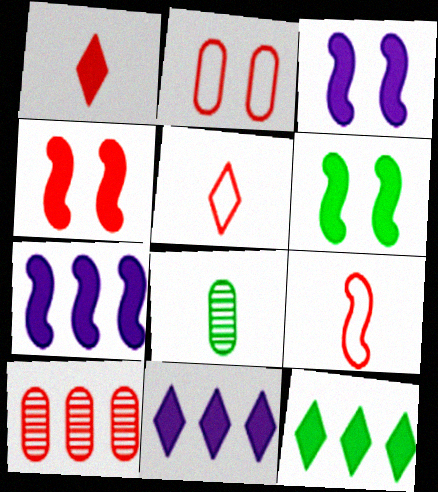[[3, 4, 6], 
[4, 5, 10]]